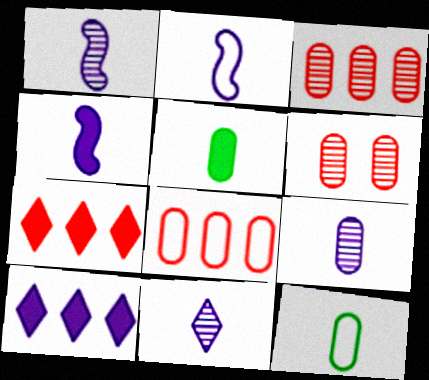[[1, 2, 4], 
[1, 9, 11]]